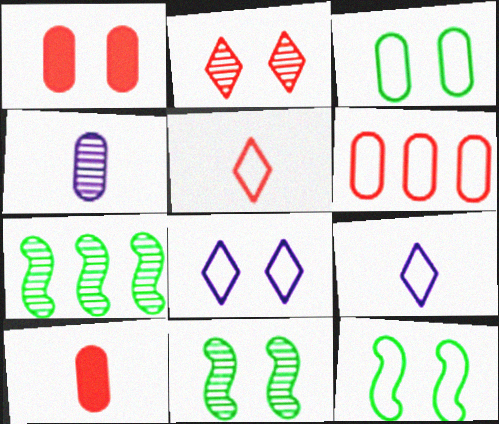[[1, 7, 9], 
[1, 8, 11], 
[2, 4, 7], 
[6, 9, 12], 
[7, 8, 10]]